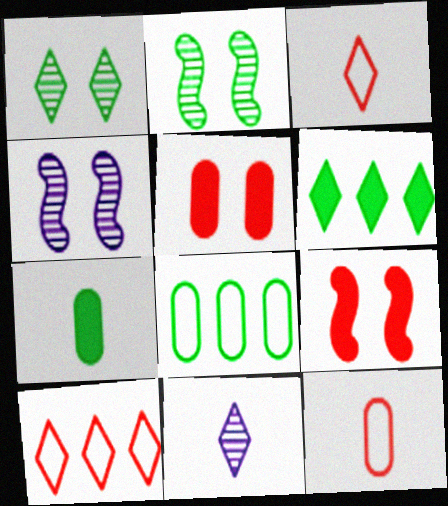[[4, 6, 12], 
[4, 7, 10], 
[8, 9, 11]]